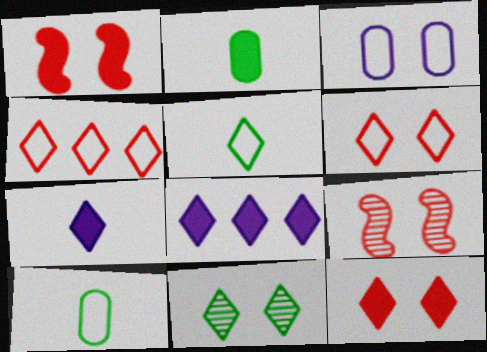[[1, 2, 8], 
[1, 3, 11], 
[4, 7, 11], 
[8, 9, 10]]